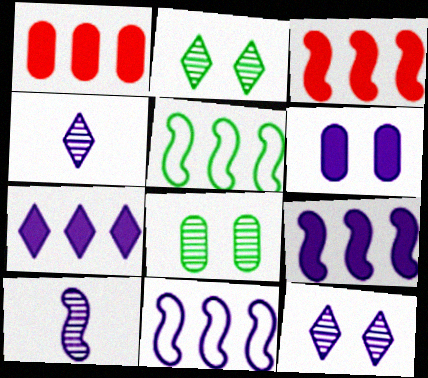[[4, 6, 11]]